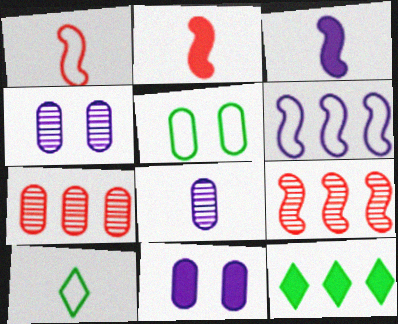[[1, 4, 12], 
[2, 8, 10], 
[2, 11, 12], 
[6, 7, 12], 
[9, 10, 11]]